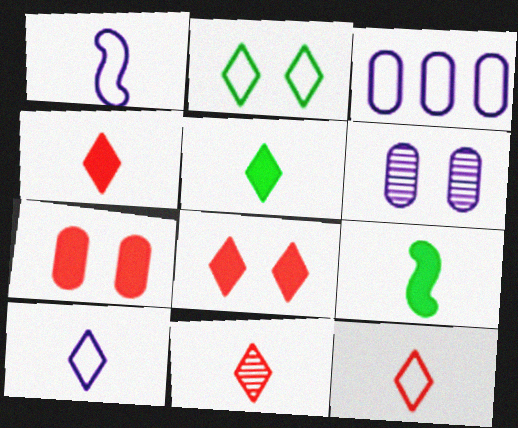[[4, 11, 12], 
[5, 10, 11]]